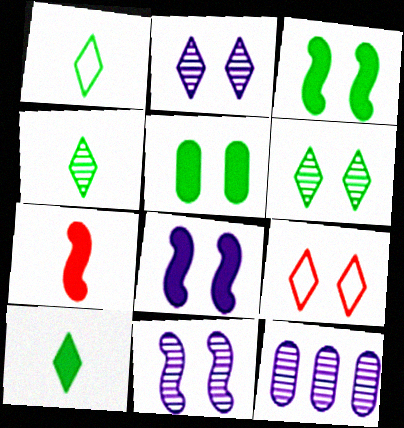[[1, 4, 10], 
[5, 9, 11]]